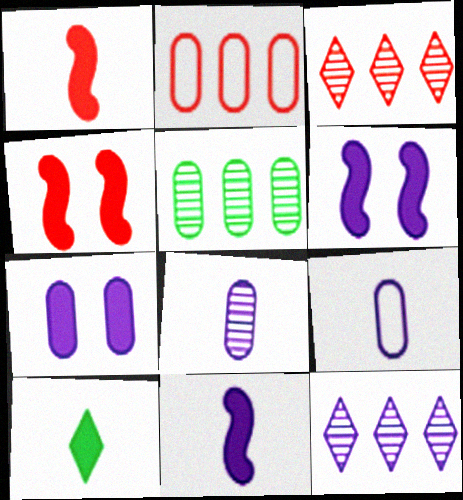[[6, 9, 12]]